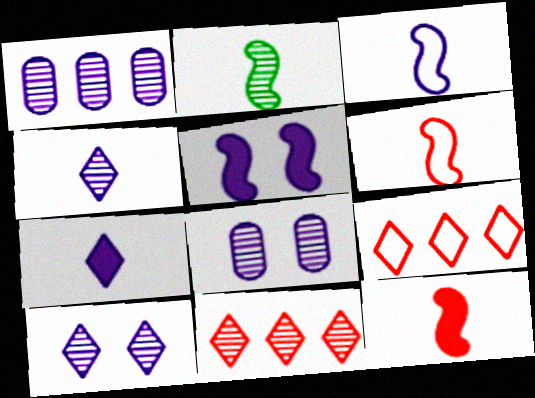[[2, 3, 12], 
[2, 8, 11]]